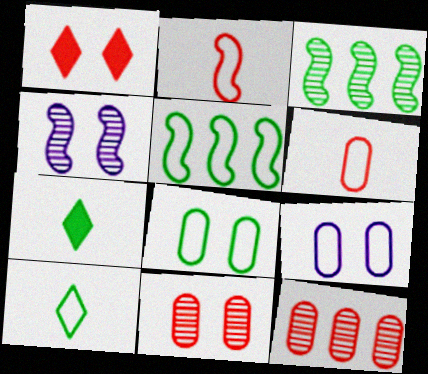[[1, 2, 12], 
[1, 4, 8], 
[3, 7, 8], 
[5, 8, 10]]